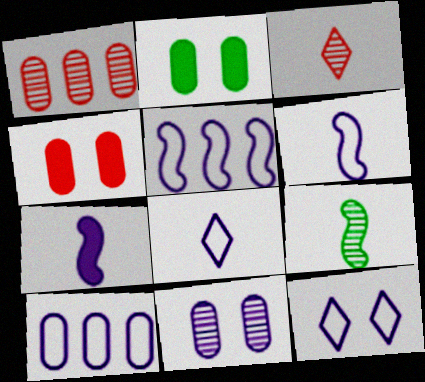[[2, 3, 5], 
[6, 10, 12]]